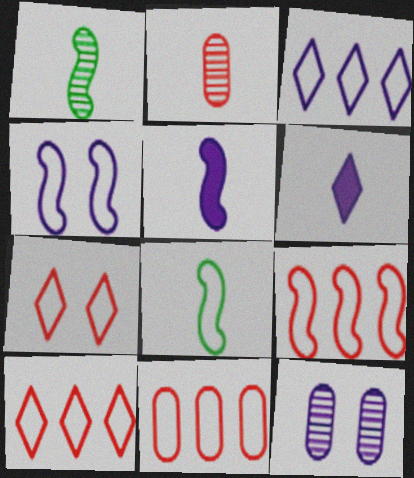[[2, 6, 8], 
[3, 5, 12], 
[4, 8, 9], 
[9, 10, 11]]